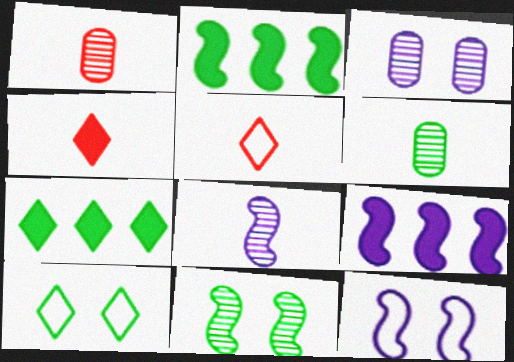[[1, 7, 12], 
[1, 9, 10], 
[2, 3, 5], 
[2, 6, 10], 
[8, 9, 12]]